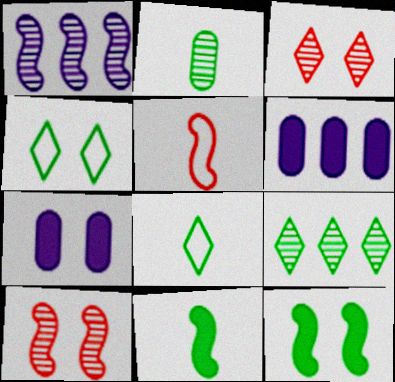[[1, 2, 3], 
[1, 5, 12], 
[2, 8, 11], 
[4, 7, 10], 
[5, 7, 9], 
[6, 8, 10]]